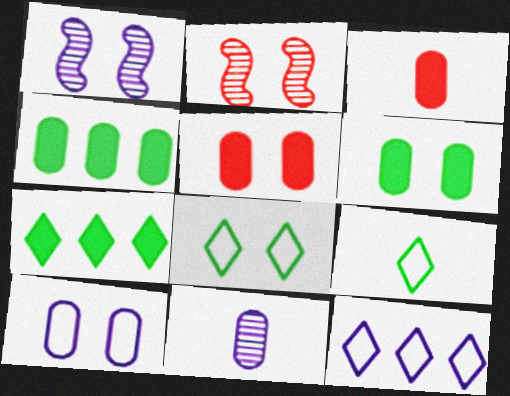[[1, 5, 8]]